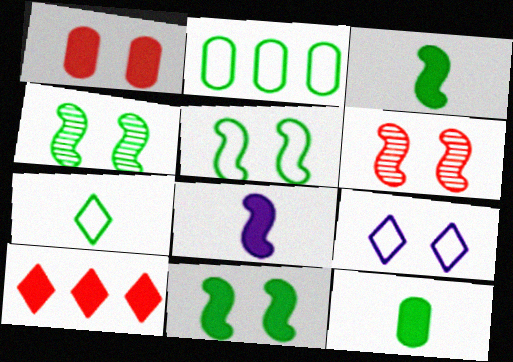[[1, 4, 9], 
[2, 5, 7], 
[4, 5, 11]]